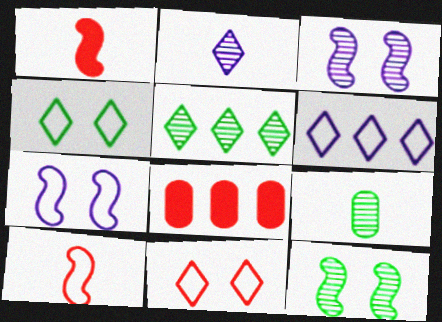[[5, 9, 12]]